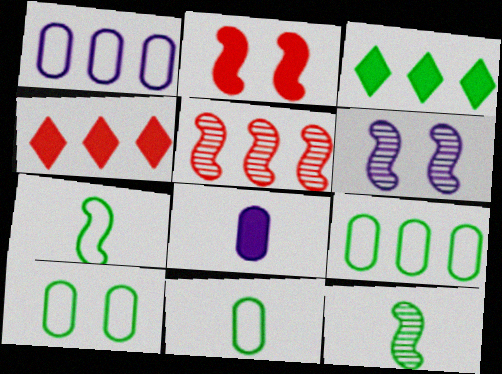[[1, 3, 5], 
[2, 3, 8], 
[3, 10, 12], 
[4, 6, 11], 
[5, 6, 12], 
[9, 10, 11]]